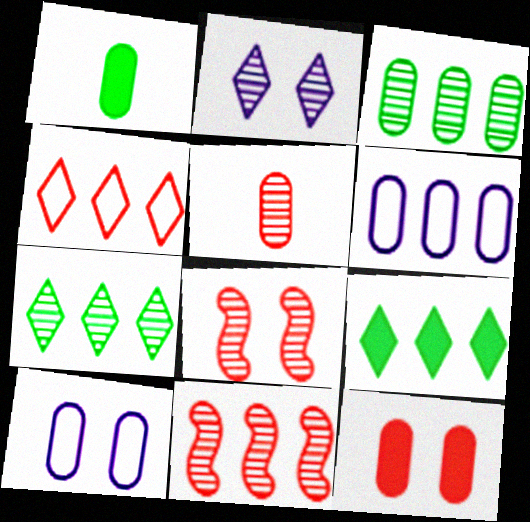[[6, 9, 11]]